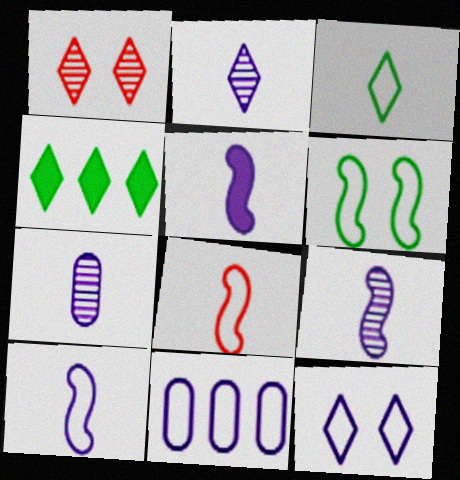[[2, 7, 9], 
[5, 9, 10], 
[10, 11, 12]]